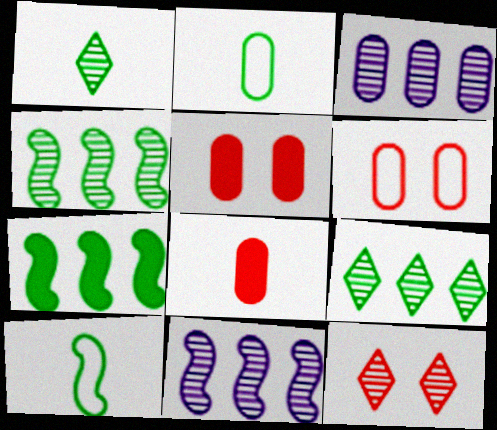[[2, 3, 5]]